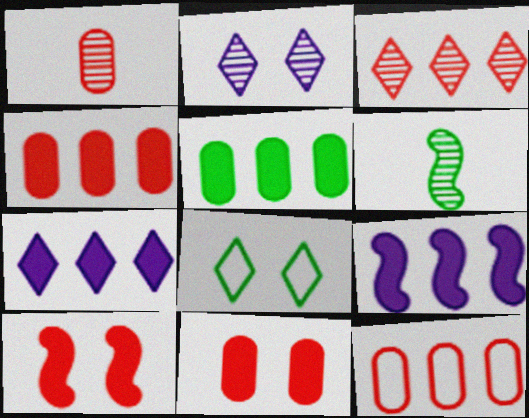[[1, 8, 9], 
[1, 11, 12], 
[5, 6, 8]]